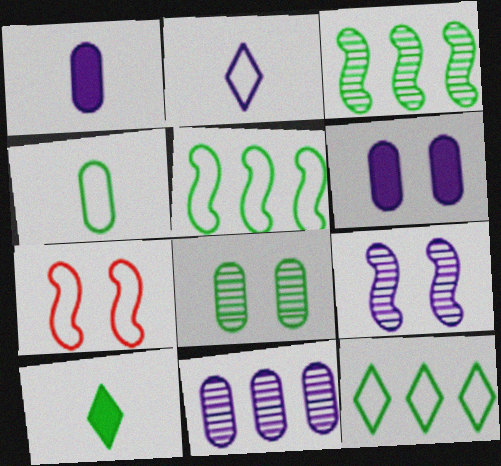[[5, 8, 10], 
[7, 10, 11]]